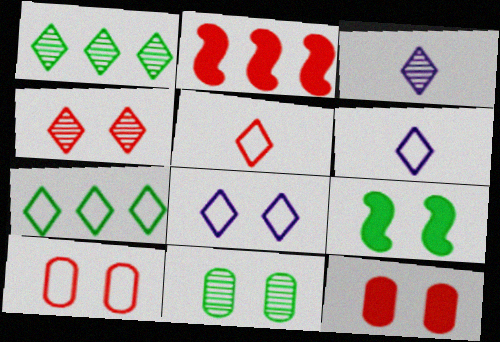[[1, 3, 4], 
[2, 6, 11], 
[5, 7, 8]]